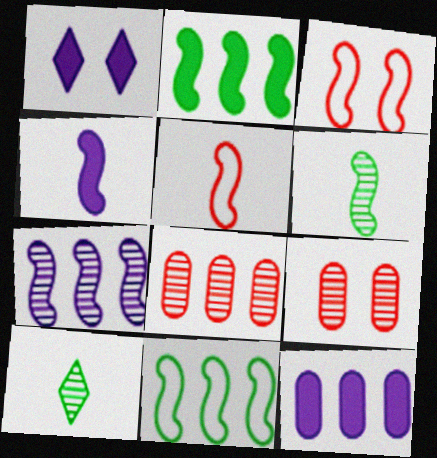[[1, 4, 12], 
[3, 10, 12], 
[4, 5, 6], 
[7, 9, 10]]